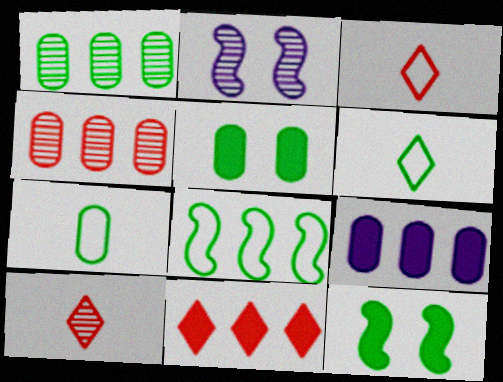[[1, 2, 10], 
[1, 5, 7], 
[1, 6, 12], 
[2, 7, 11]]